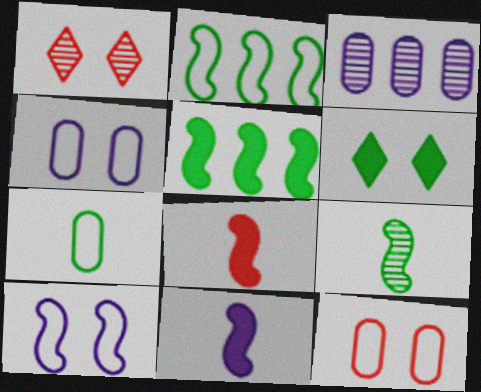[[1, 3, 9]]